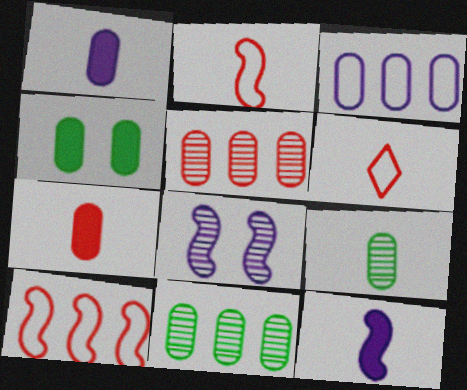[[6, 9, 12]]